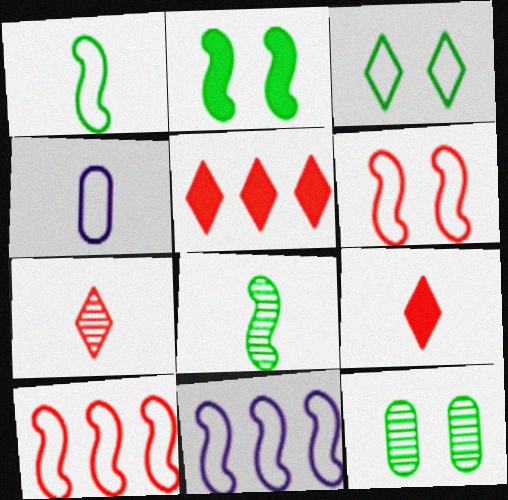[[1, 6, 11], 
[2, 3, 12], 
[3, 4, 10], 
[4, 8, 9], 
[9, 11, 12]]